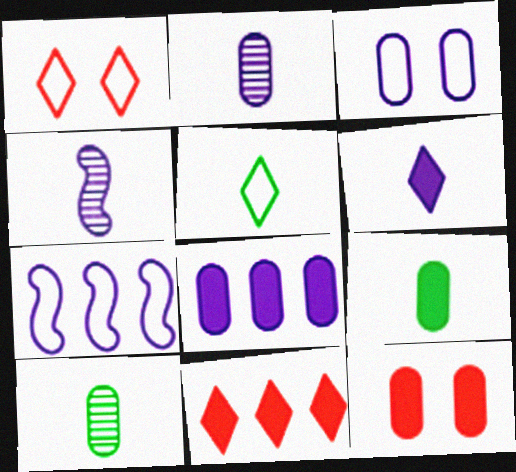[[2, 3, 8], 
[8, 9, 12]]